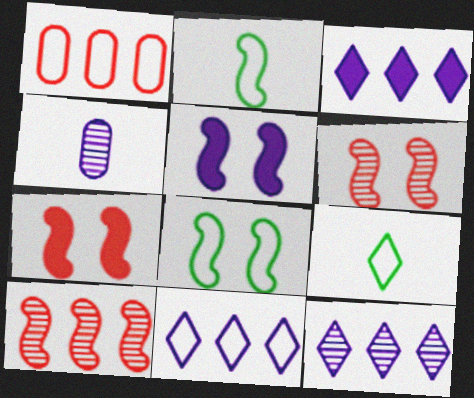[[2, 5, 10], 
[3, 11, 12], 
[4, 5, 11], 
[5, 6, 8]]